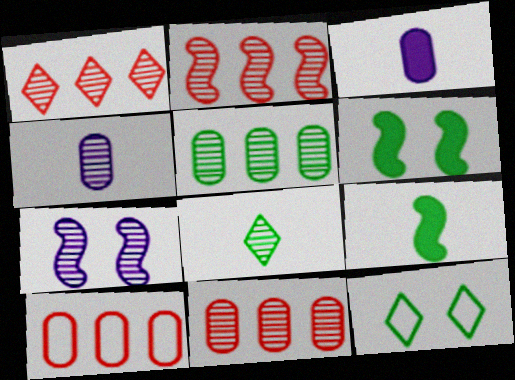[[1, 2, 11], 
[2, 3, 12], 
[5, 9, 12], 
[7, 8, 11]]